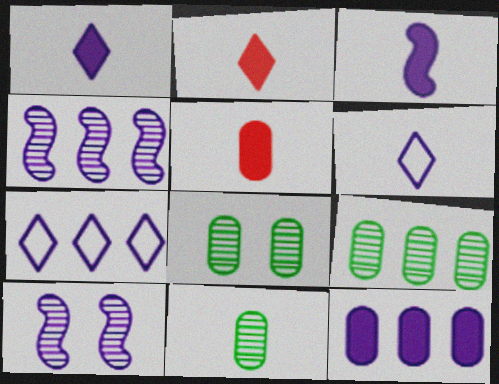[[4, 7, 12], 
[6, 10, 12], 
[8, 9, 11]]